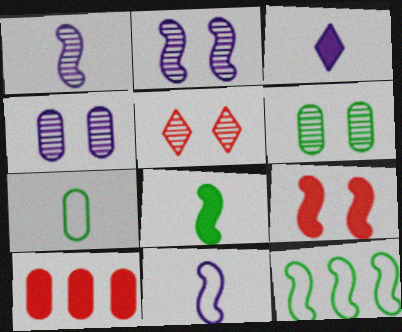[[1, 9, 12], 
[2, 5, 6], 
[4, 7, 10]]